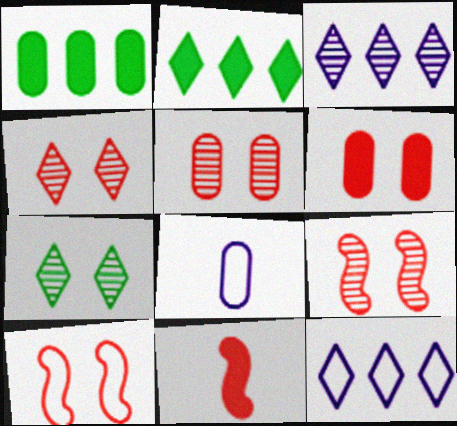[[1, 5, 8], 
[2, 8, 9], 
[4, 5, 9], 
[4, 6, 10]]